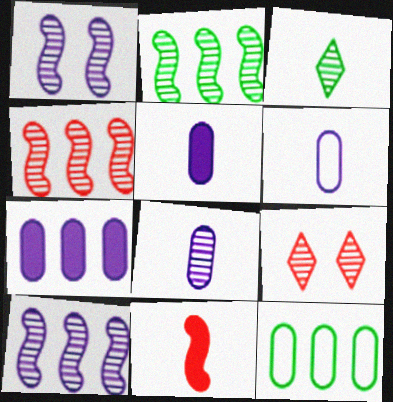[[2, 4, 10], 
[2, 8, 9], 
[3, 6, 11], 
[5, 6, 8]]